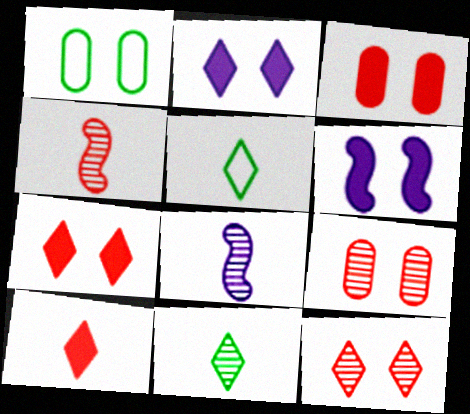[[1, 6, 12]]